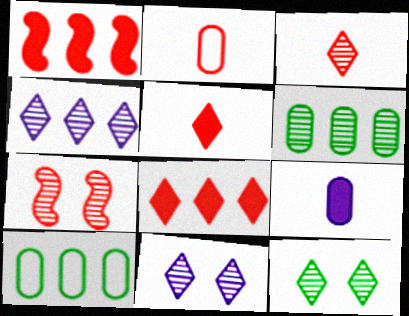[[1, 4, 10], 
[2, 7, 8], 
[3, 4, 12]]